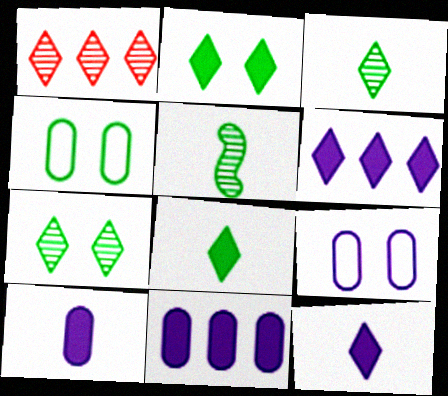[]